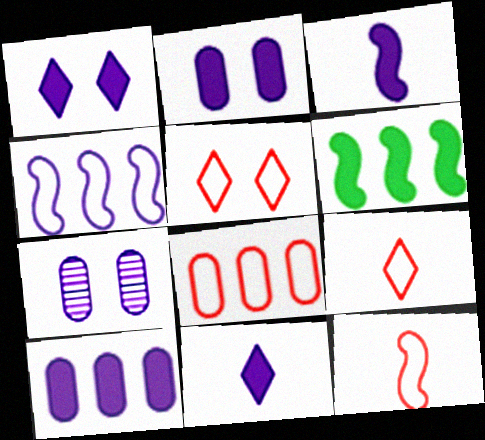[[1, 3, 10], 
[4, 7, 11], 
[5, 8, 12], 
[6, 7, 9]]